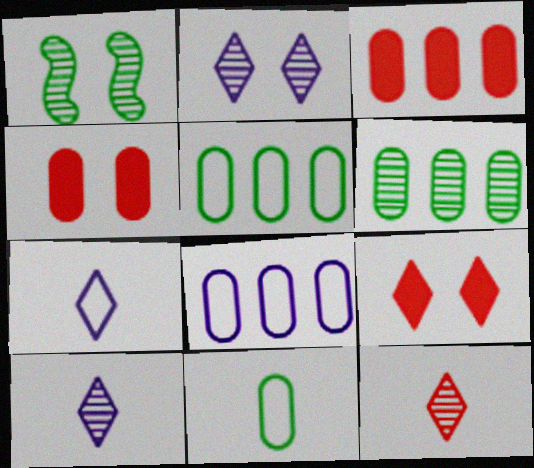[[1, 3, 7], 
[3, 6, 8]]